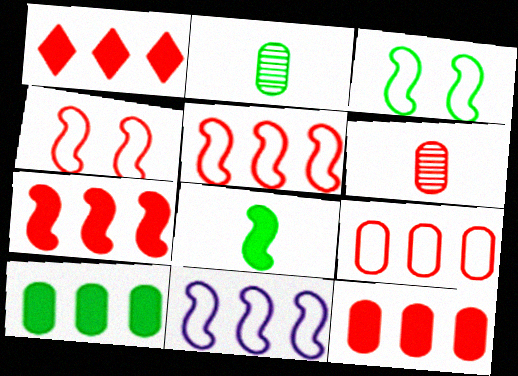[[1, 4, 6], 
[1, 7, 12]]